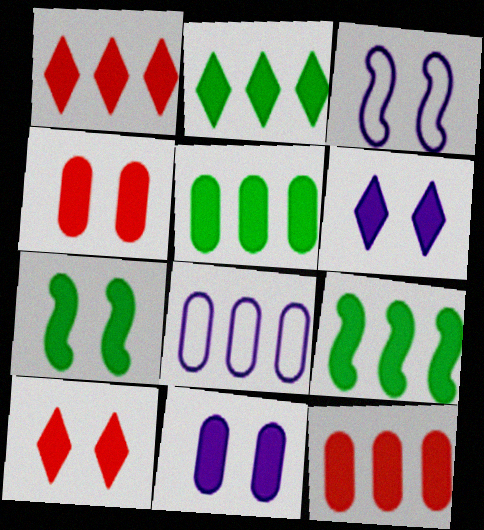[[2, 5, 9], 
[4, 6, 7], 
[7, 10, 11]]